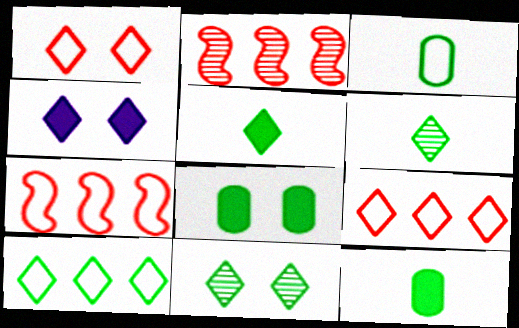[[1, 4, 11], 
[2, 3, 4], 
[4, 6, 9], 
[5, 10, 11]]